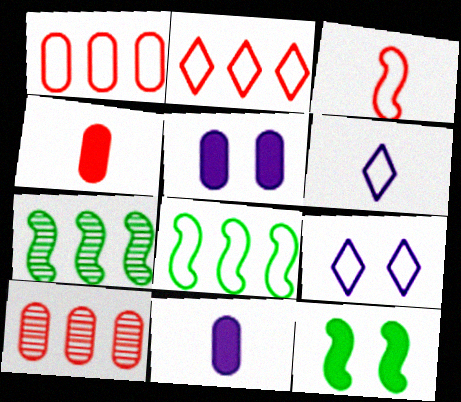[[4, 7, 9], 
[6, 10, 12]]